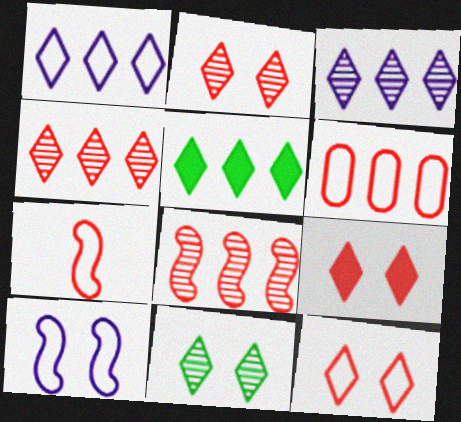[[1, 4, 5], 
[2, 9, 12], 
[6, 7, 12]]